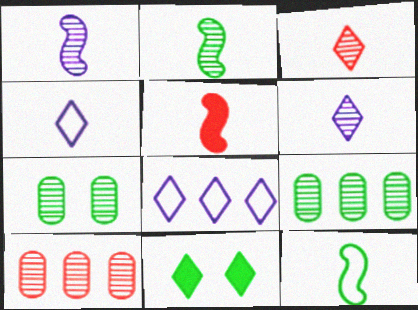[[1, 5, 12], 
[3, 8, 11], 
[5, 7, 8], 
[9, 11, 12]]